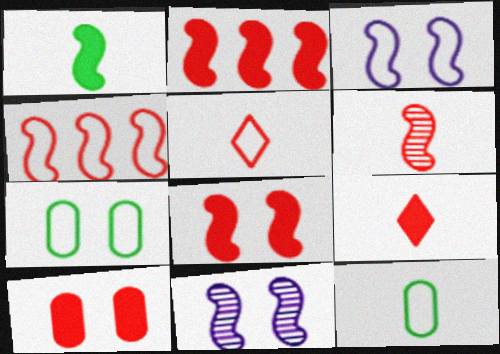[[1, 4, 11], 
[2, 9, 10], 
[4, 6, 8]]